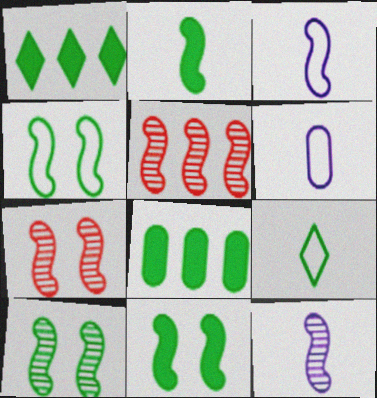[[1, 6, 7], 
[3, 5, 11], 
[4, 10, 11], 
[5, 10, 12], 
[8, 9, 10]]